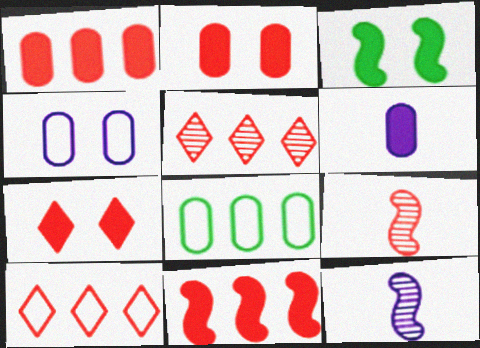[[2, 9, 10], 
[7, 8, 12]]